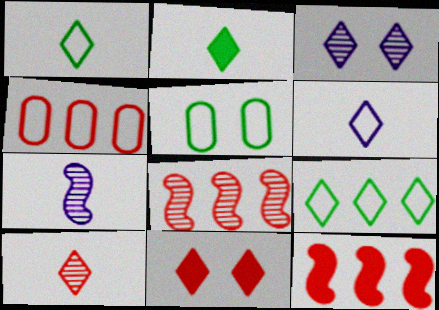[[2, 6, 10]]